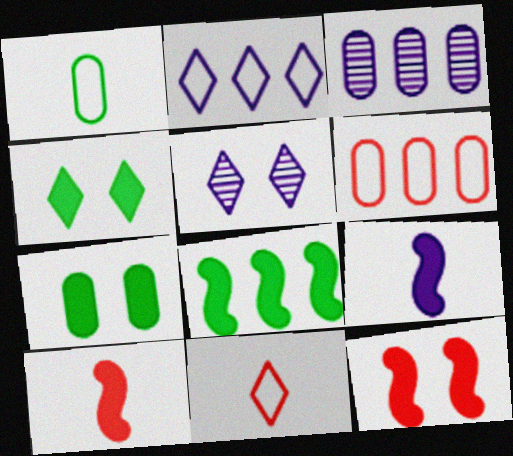[[8, 9, 12]]